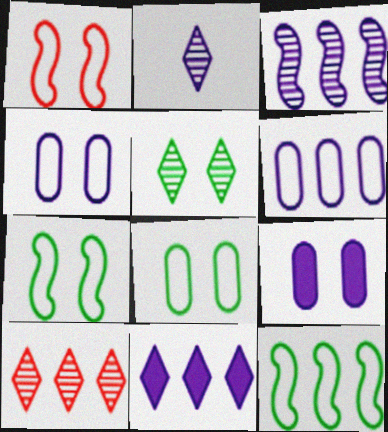[[1, 5, 9], 
[2, 5, 10], 
[3, 6, 11]]